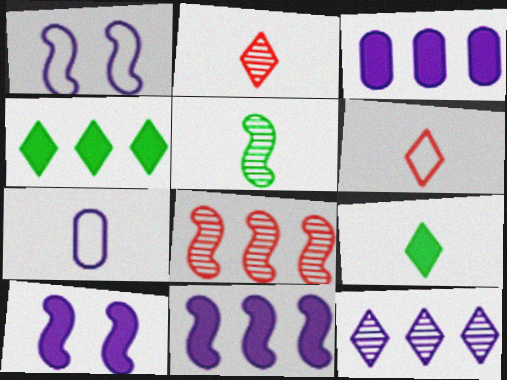[[7, 10, 12]]